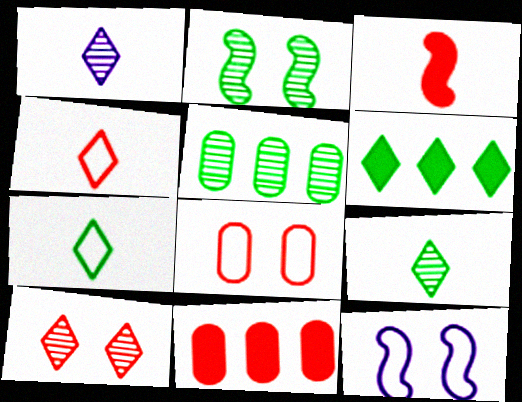[[2, 5, 9], 
[9, 11, 12]]